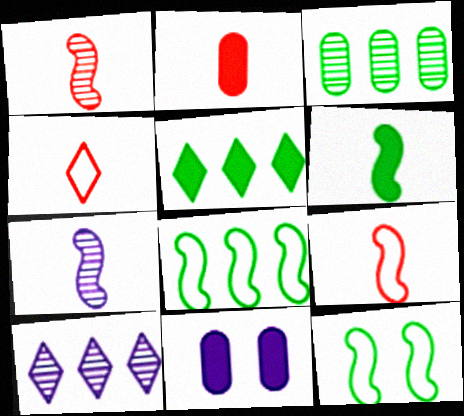[[1, 2, 4], 
[2, 10, 12], 
[3, 5, 8], 
[6, 7, 9]]